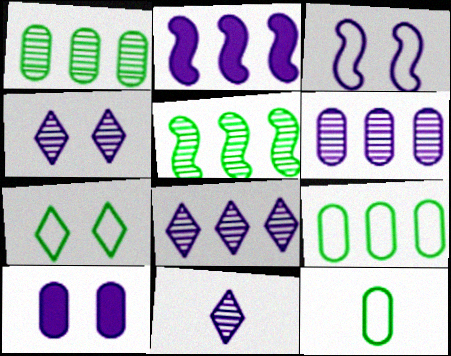[[3, 4, 10], 
[4, 8, 11]]